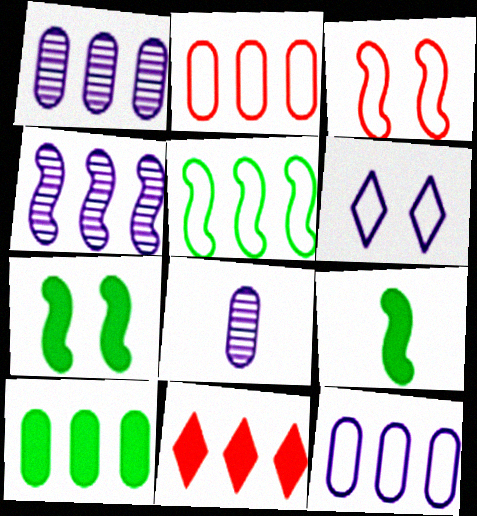[[1, 2, 10], 
[1, 5, 11], 
[3, 4, 9]]